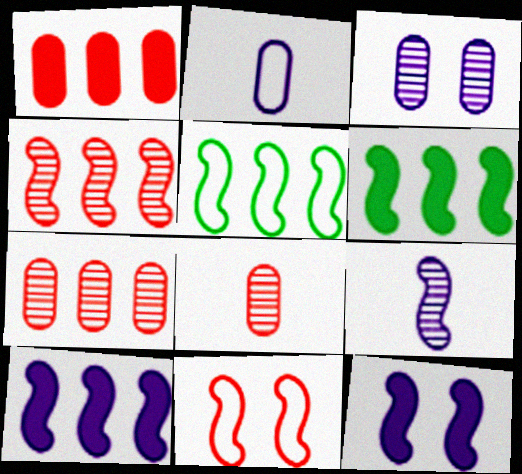[[4, 5, 10], 
[6, 9, 11]]